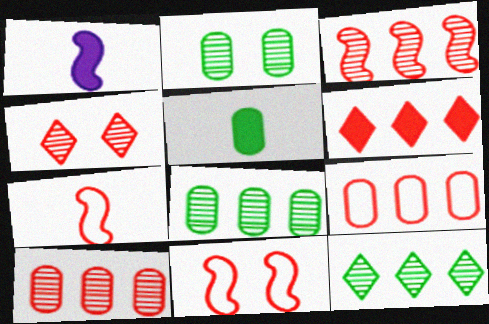[[3, 6, 9]]